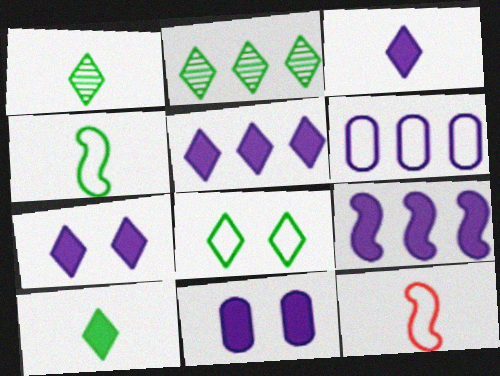[[2, 8, 10], 
[2, 11, 12], 
[3, 5, 7], 
[3, 9, 11], 
[6, 8, 12]]